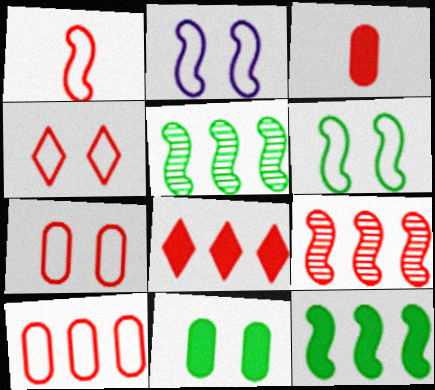[[1, 4, 10], 
[3, 4, 9], 
[8, 9, 10]]